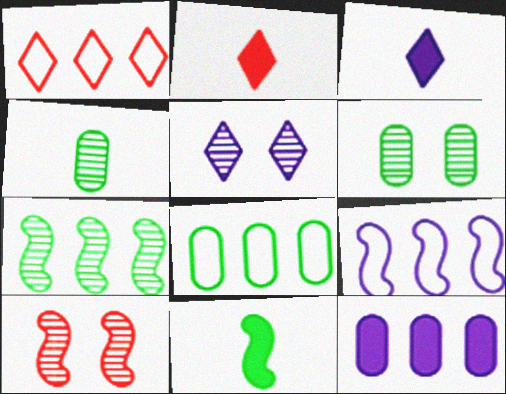[[1, 7, 12], 
[1, 8, 9], 
[2, 6, 9], 
[3, 8, 10], 
[5, 6, 10], 
[9, 10, 11]]